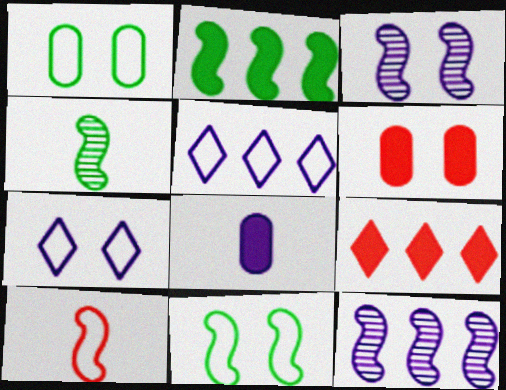[[1, 5, 10], 
[2, 3, 10], 
[2, 4, 11], 
[3, 5, 8], 
[4, 5, 6], 
[7, 8, 12]]